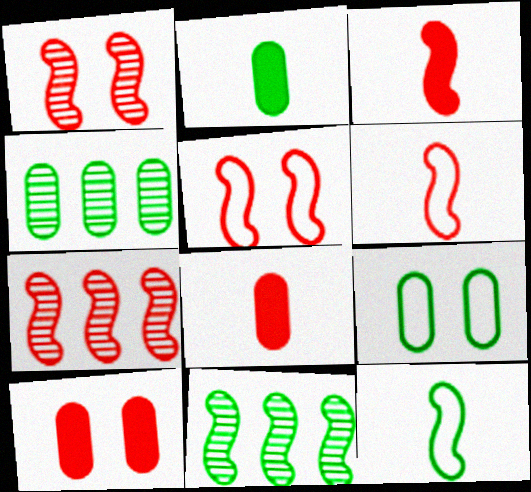[[2, 4, 9], 
[3, 5, 7]]